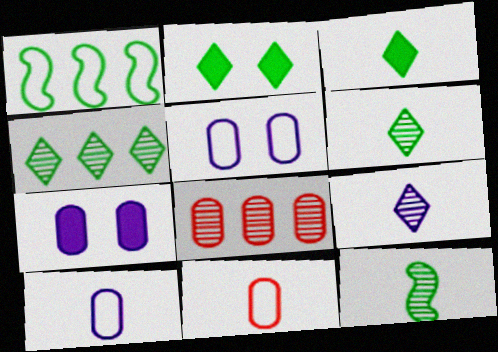[]